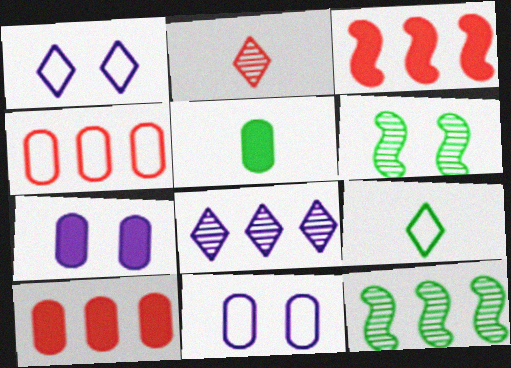[[5, 7, 10]]